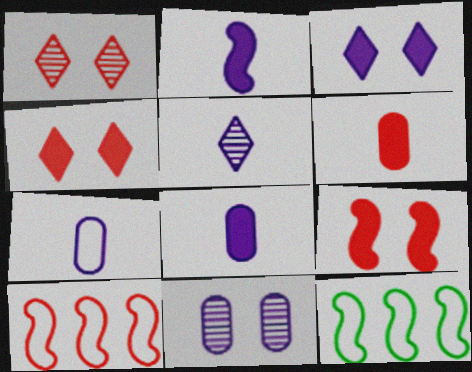[[1, 6, 10], 
[1, 8, 12], 
[2, 5, 7]]